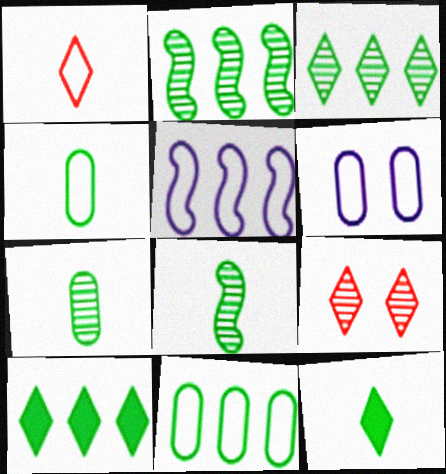[[2, 10, 11], 
[4, 8, 12]]